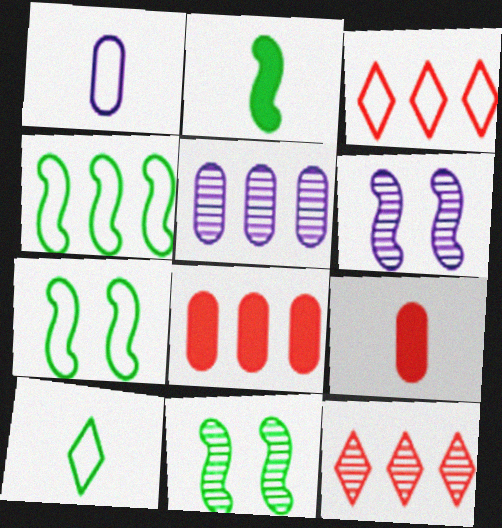[[1, 3, 7], 
[2, 4, 11], 
[6, 8, 10]]